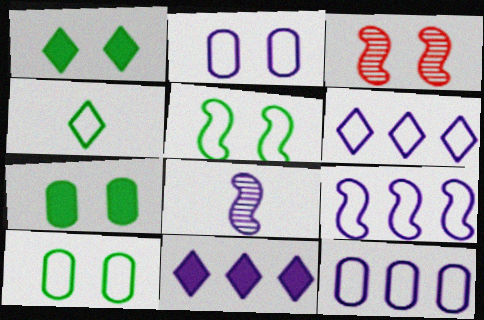[[1, 2, 3], 
[2, 8, 11], 
[6, 9, 12]]